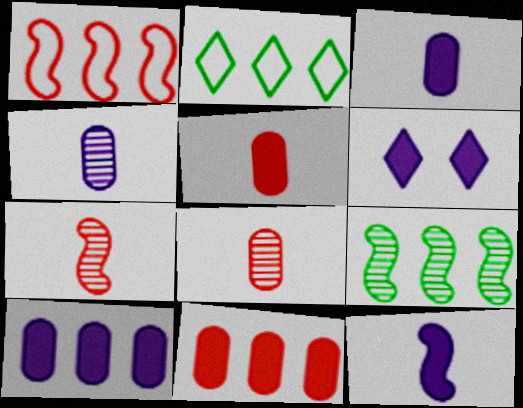[[6, 10, 12]]